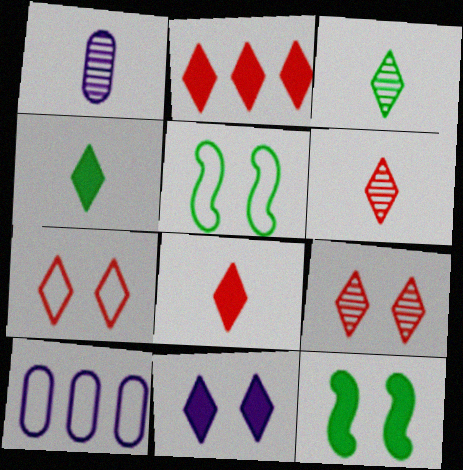[[1, 2, 5], 
[2, 4, 11], 
[2, 6, 7], 
[6, 10, 12]]